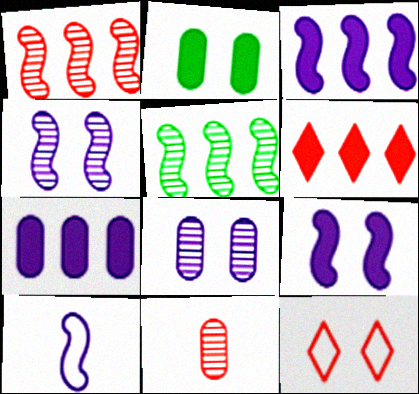[[2, 4, 12], 
[3, 4, 10]]